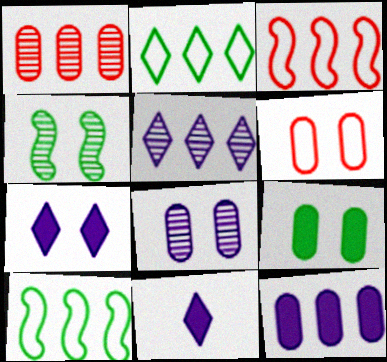[[4, 6, 7], 
[6, 8, 9]]